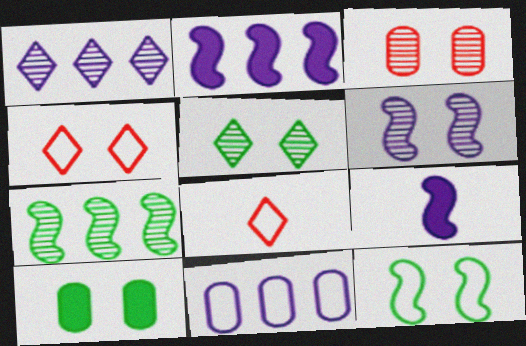[[1, 2, 11], 
[3, 5, 6], 
[4, 6, 10], 
[5, 10, 12], 
[8, 11, 12]]